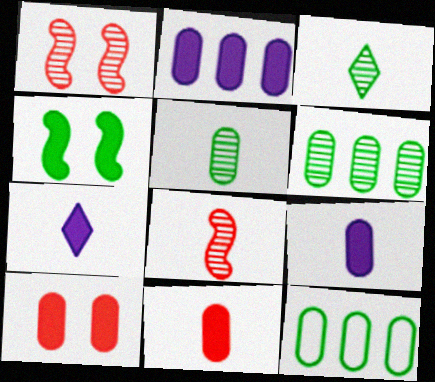[[1, 7, 12], 
[3, 4, 12]]